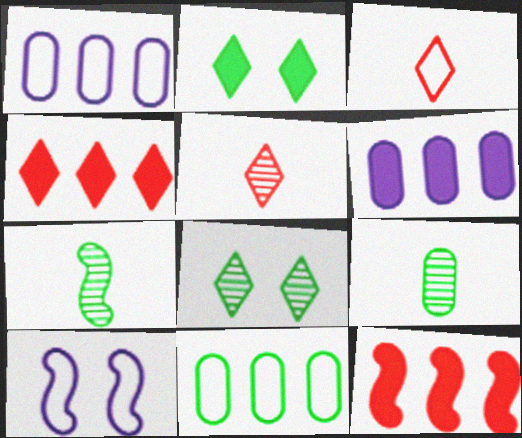[[2, 7, 11], 
[3, 10, 11], 
[4, 9, 10], 
[7, 10, 12]]